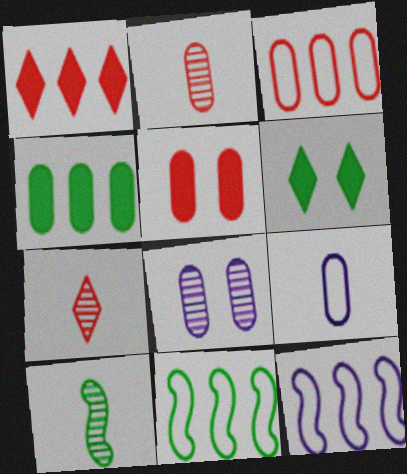[[2, 3, 5], 
[2, 6, 12]]